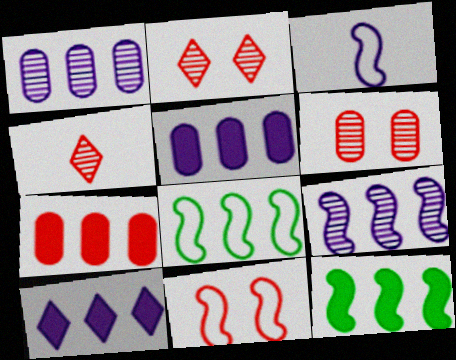[[3, 8, 11], 
[4, 7, 11], 
[7, 10, 12]]